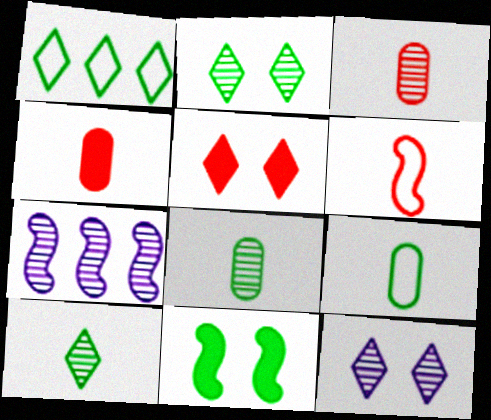[[1, 8, 11], 
[2, 3, 7], 
[5, 7, 9], 
[6, 7, 11]]